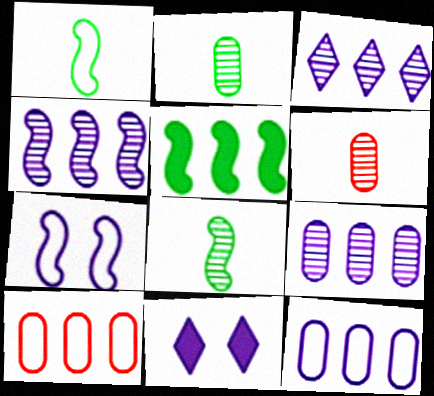[[3, 4, 9], 
[3, 5, 10], 
[8, 10, 11]]